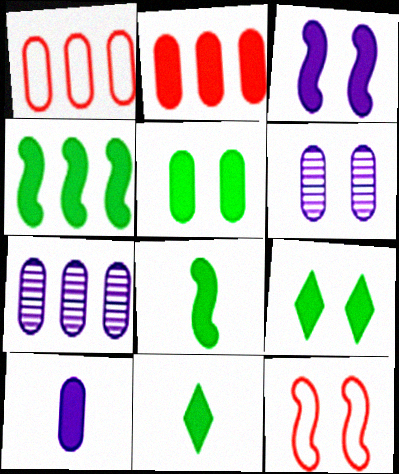[[2, 3, 11], 
[2, 5, 10], 
[4, 5, 11], 
[6, 9, 12], 
[7, 11, 12]]